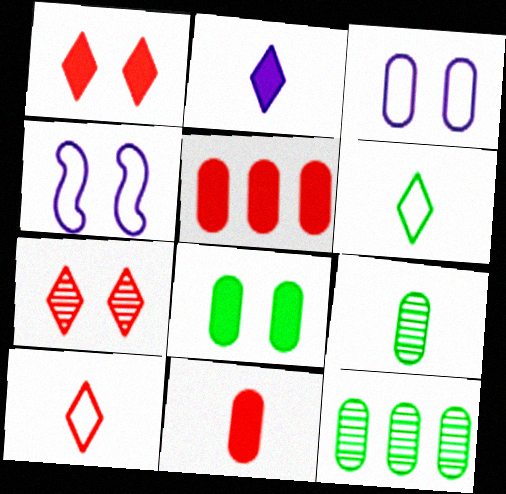[[3, 5, 9], 
[3, 11, 12], 
[4, 7, 8]]